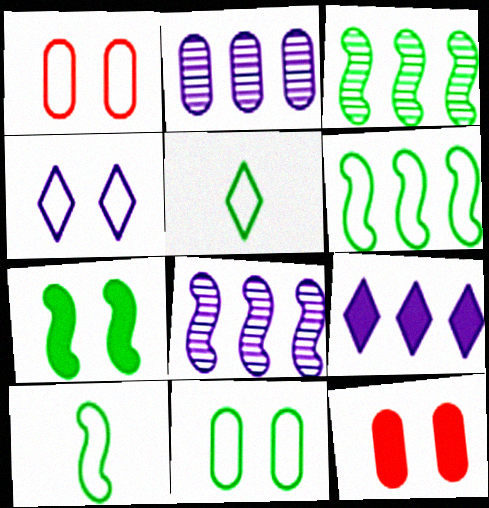[[3, 7, 10], 
[5, 6, 11], 
[5, 8, 12]]